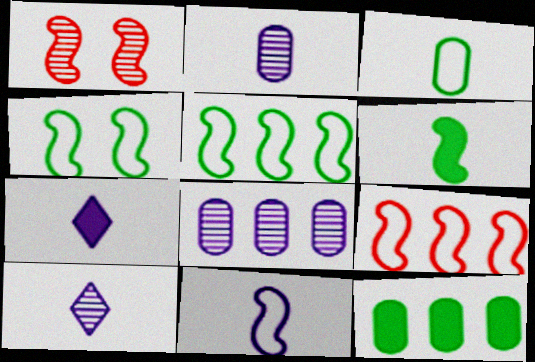[[2, 7, 11], 
[4, 9, 11]]